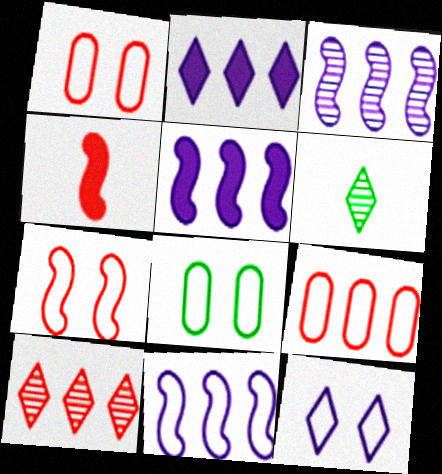[[1, 4, 10], 
[1, 5, 6], 
[3, 5, 11], 
[7, 8, 12]]